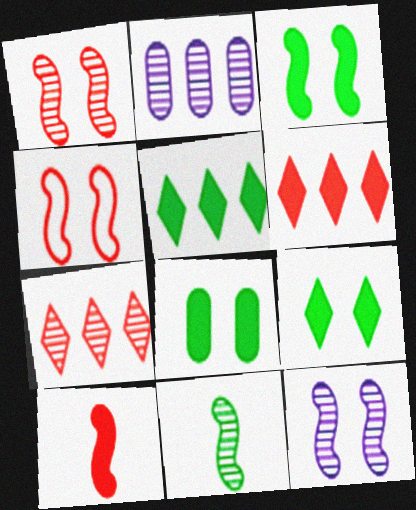[[3, 4, 12], 
[3, 8, 9]]